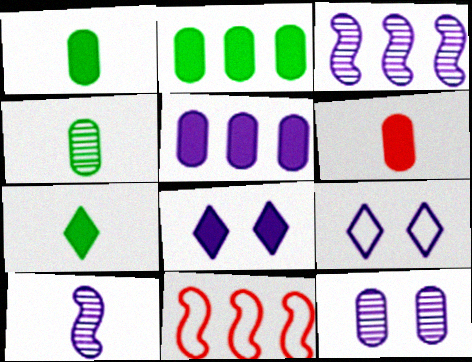[[4, 8, 11], 
[5, 9, 10], 
[7, 11, 12]]